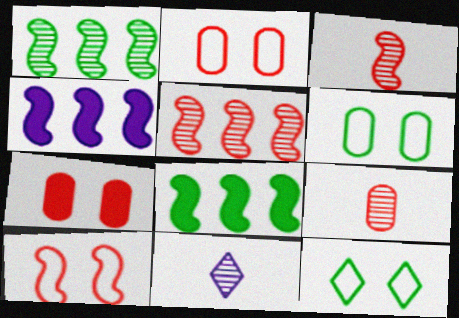[[2, 8, 11], 
[4, 9, 12]]